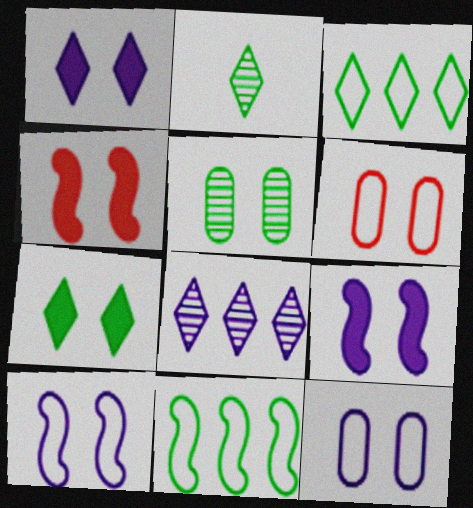[[2, 3, 7]]